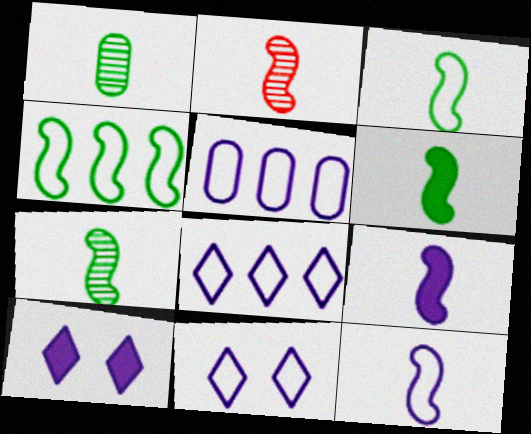[[2, 3, 9], 
[2, 6, 12], 
[3, 6, 7], 
[5, 11, 12]]